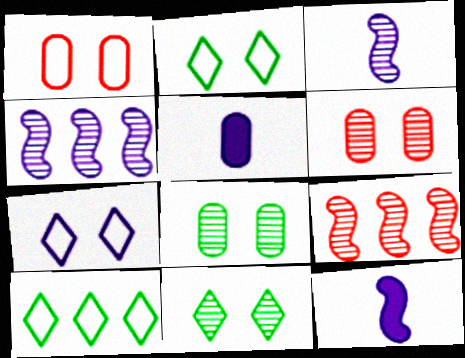[[2, 5, 9], 
[4, 5, 7], 
[6, 10, 12]]